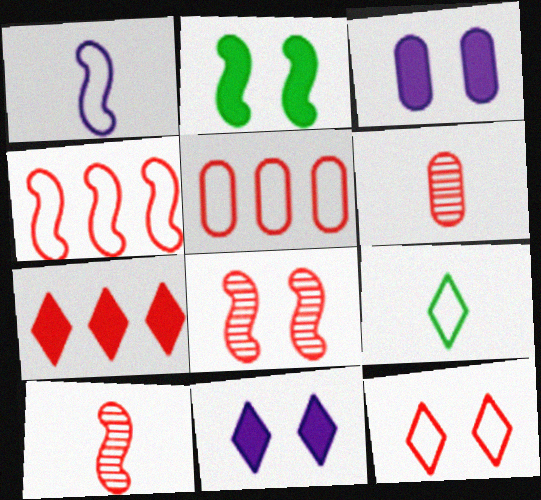[]